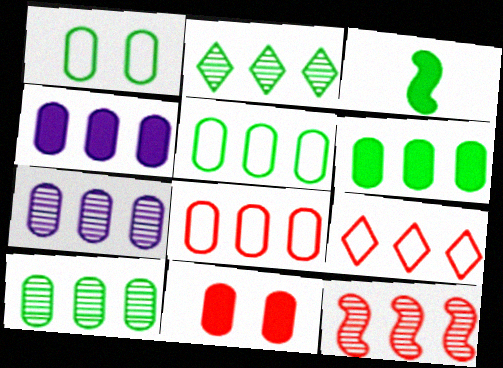[[1, 2, 3], 
[2, 7, 12], 
[4, 8, 10], 
[5, 6, 10], 
[6, 7, 8]]